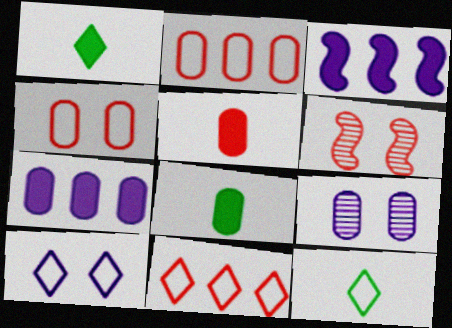[[2, 8, 9], 
[5, 6, 11], 
[6, 7, 12], 
[10, 11, 12]]